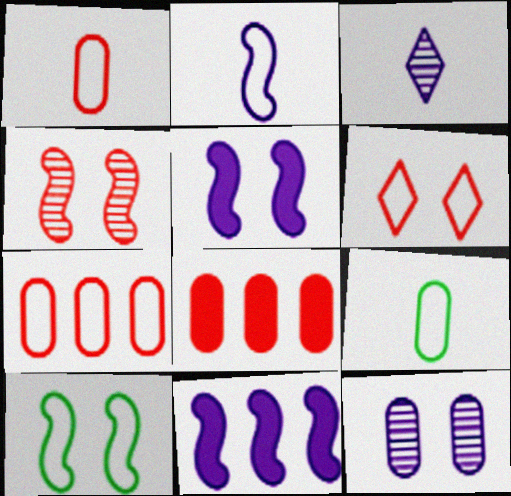[[3, 8, 10], 
[4, 5, 10], 
[8, 9, 12]]